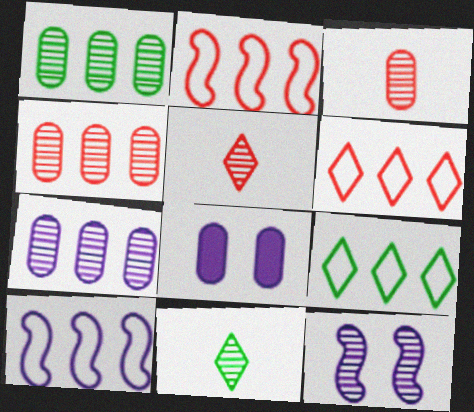[[1, 4, 7], 
[1, 5, 12], 
[2, 8, 11], 
[4, 11, 12]]